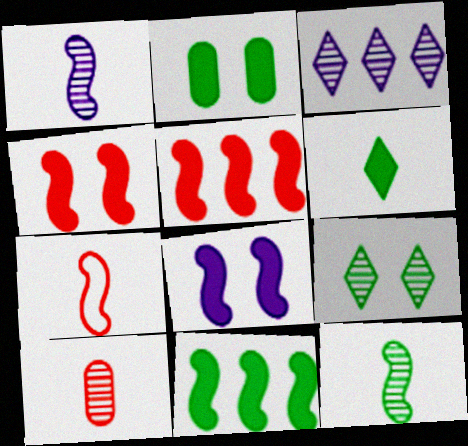[[2, 3, 7], 
[2, 6, 11]]